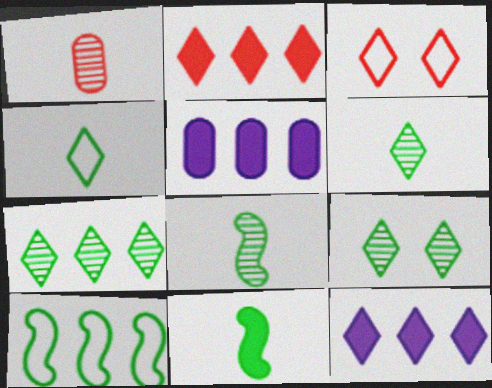[[3, 5, 8], 
[3, 6, 12], 
[6, 7, 9]]